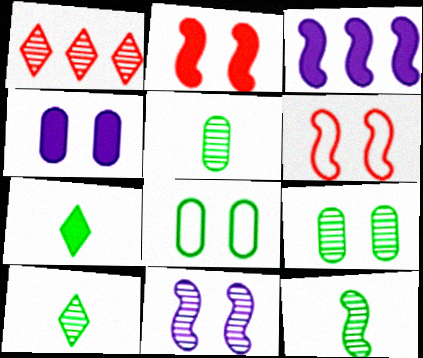[[1, 5, 11], 
[3, 6, 12], 
[5, 10, 12]]